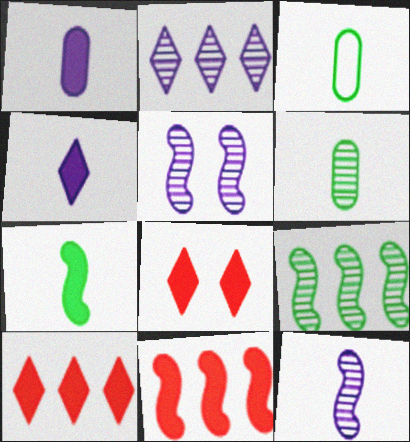[[3, 5, 10]]